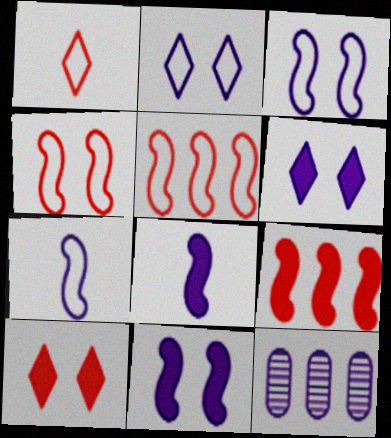[[2, 8, 12], 
[6, 7, 12]]